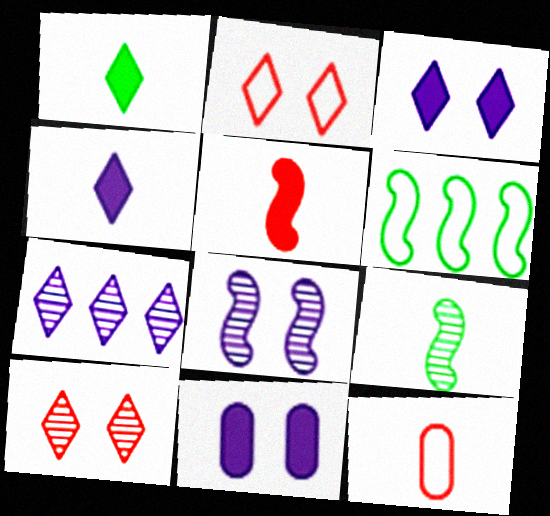[[1, 2, 7], 
[4, 9, 12], 
[5, 6, 8]]